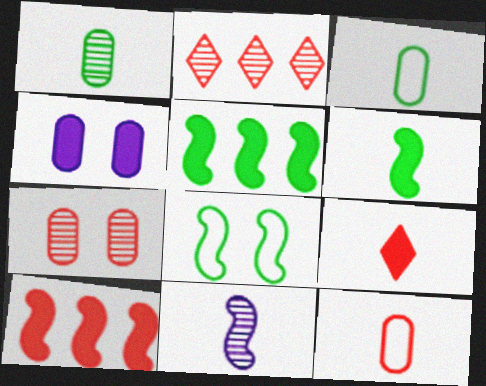[[3, 9, 11], 
[4, 5, 9], 
[8, 10, 11]]